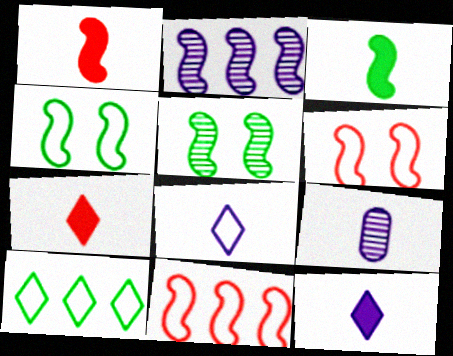[[1, 2, 4], 
[2, 3, 6]]